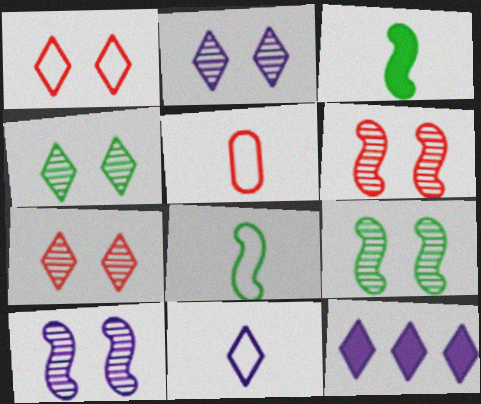[[2, 4, 7], 
[2, 11, 12], 
[5, 8, 11], 
[5, 9, 12], 
[6, 9, 10]]